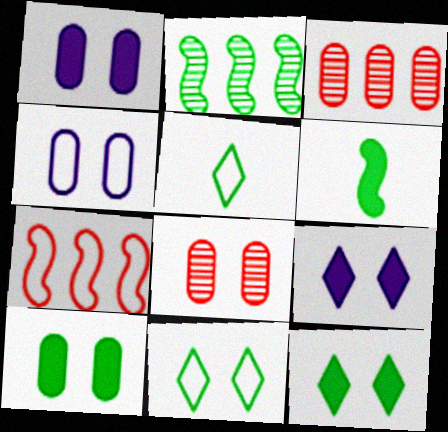[[2, 5, 10], 
[4, 5, 7], 
[4, 8, 10]]